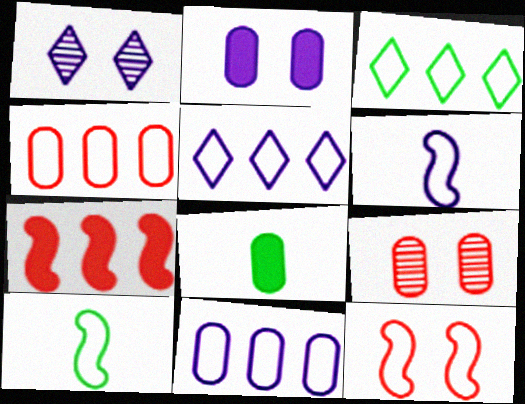[[8, 9, 11]]